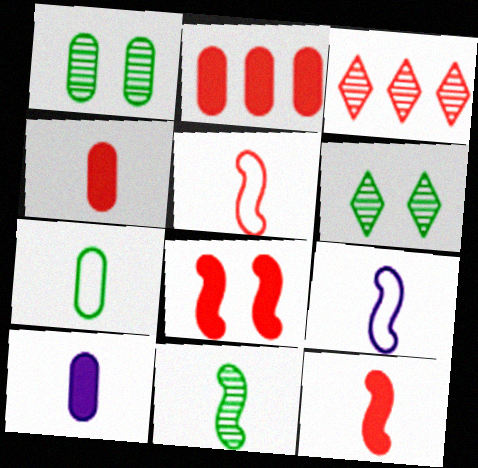[[2, 6, 9], 
[9, 11, 12]]